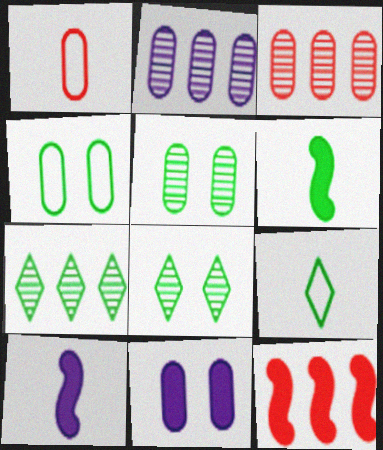[[4, 6, 7]]